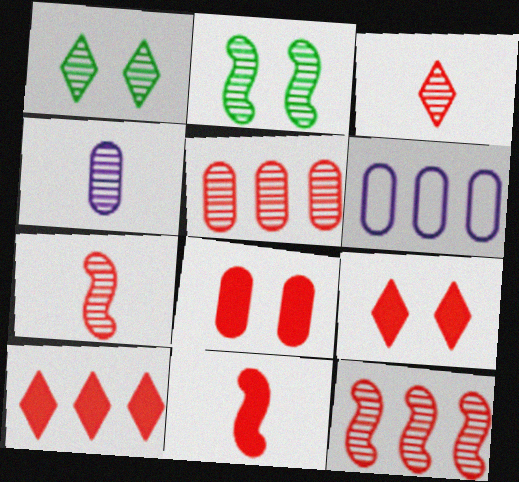[[1, 4, 12], 
[1, 6, 11], 
[8, 10, 11]]